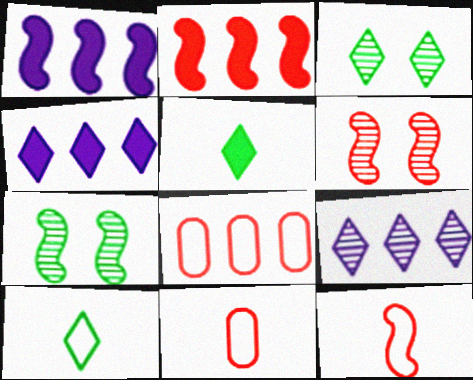[[1, 3, 11], 
[1, 7, 12], 
[2, 6, 12], 
[4, 7, 11]]